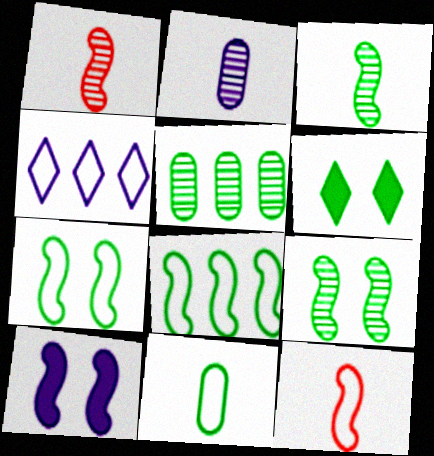[[1, 8, 10], 
[2, 4, 10]]